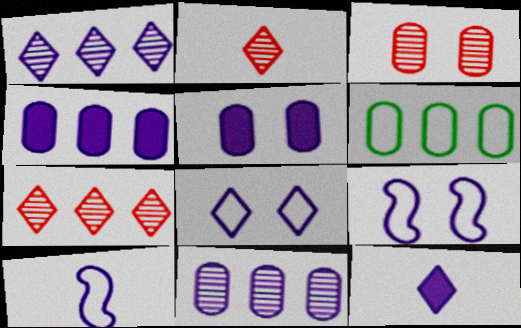[[1, 5, 10], 
[1, 8, 12], 
[9, 11, 12]]